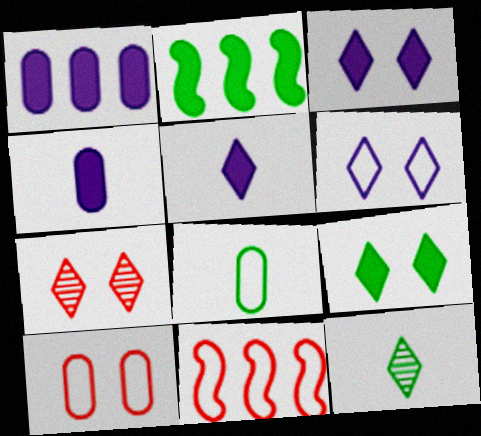[[6, 7, 9], 
[6, 8, 11]]